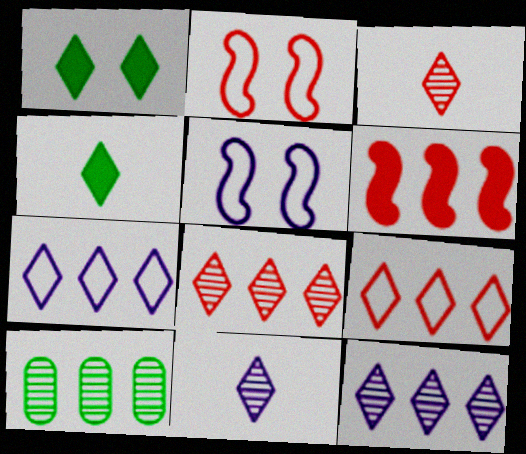[[1, 3, 7], 
[1, 9, 11], 
[6, 7, 10]]